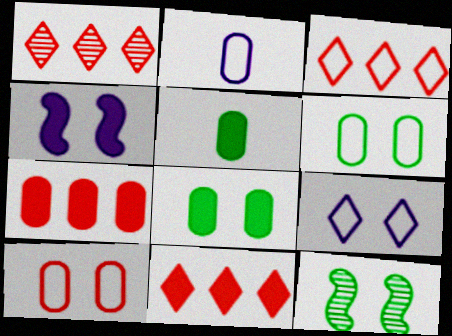[[1, 3, 11], 
[2, 11, 12], 
[4, 5, 11]]